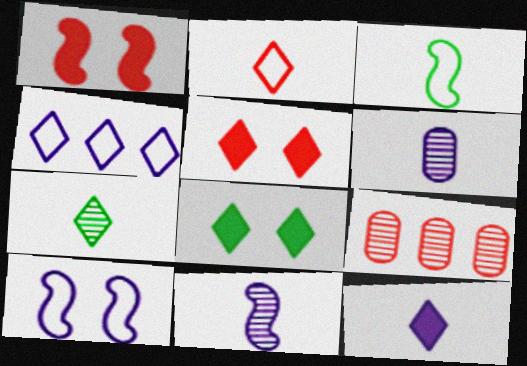[[1, 2, 9], 
[2, 7, 12], 
[4, 5, 7]]